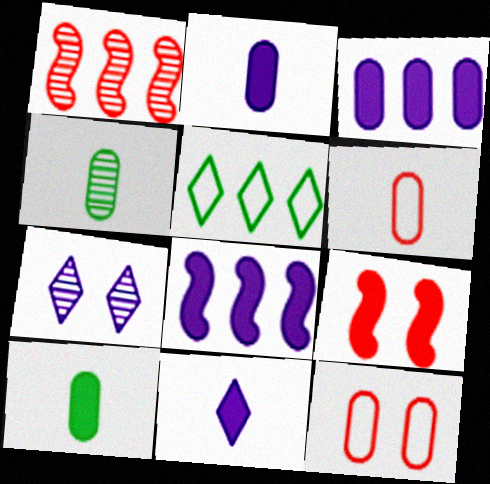[[1, 3, 5], 
[1, 4, 7], 
[2, 4, 6], 
[3, 4, 12]]